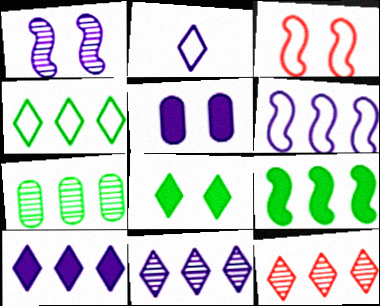[[2, 8, 12], 
[4, 7, 9], 
[4, 10, 12]]